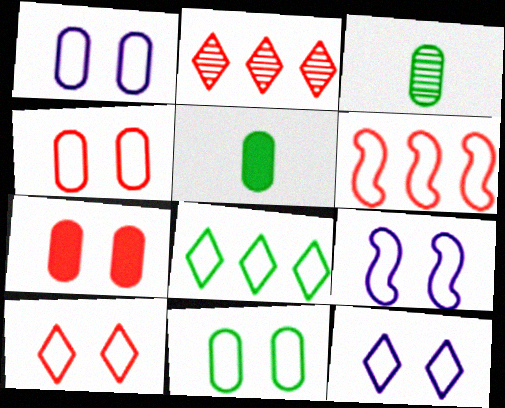[[1, 4, 11], 
[1, 9, 12], 
[2, 5, 9], 
[9, 10, 11]]